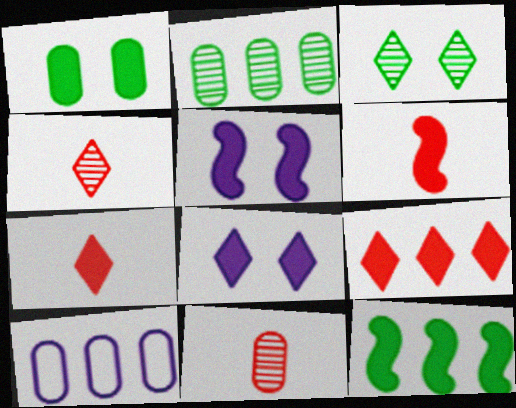[[1, 10, 11], 
[3, 6, 10], 
[5, 6, 12]]